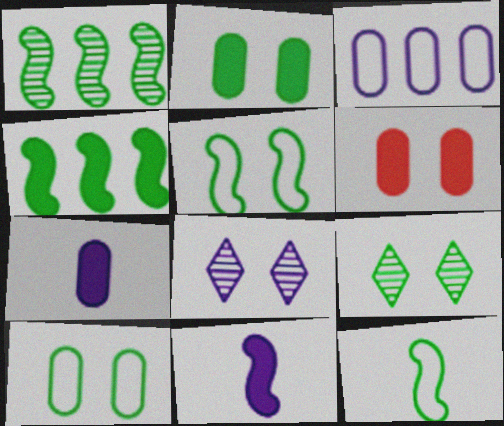[[2, 5, 9], 
[3, 8, 11], 
[5, 6, 8]]